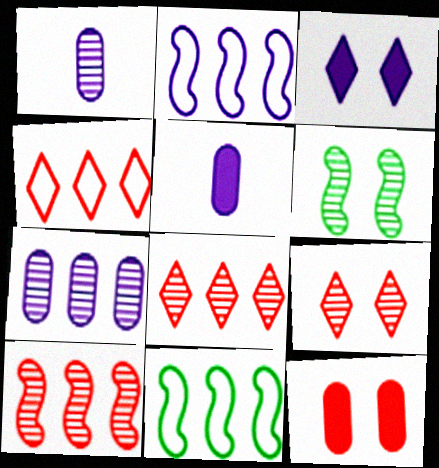[[1, 2, 3], 
[1, 6, 8], 
[4, 5, 6], 
[5, 9, 11]]